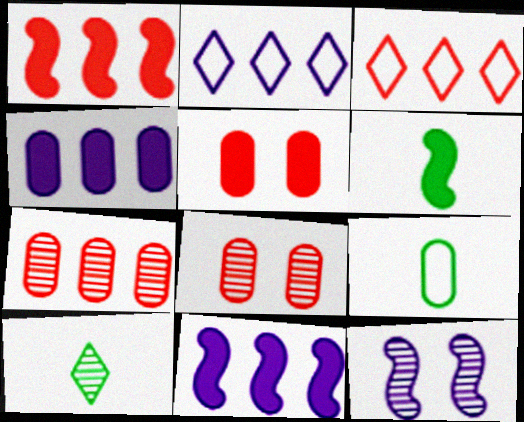[[1, 3, 7], 
[2, 6, 8], 
[4, 8, 9], 
[6, 9, 10], 
[7, 10, 12]]